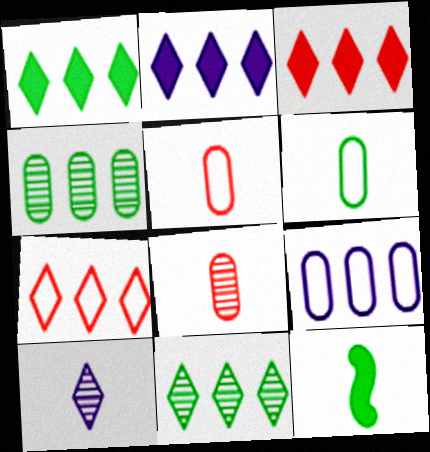[[1, 2, 3], 
[2, 7, 11], 
[5, 10, 12]]